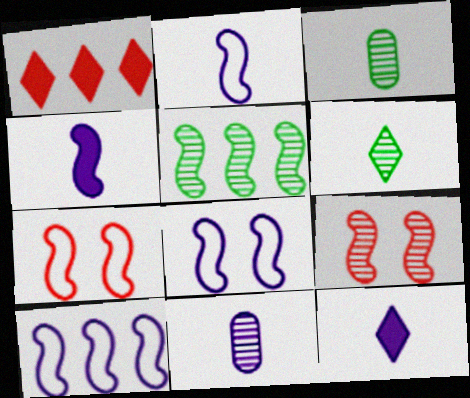[[1, 3, 8], 
[2, 8, 10], 
[2, 11, 12], 
[4, 5, 7]]